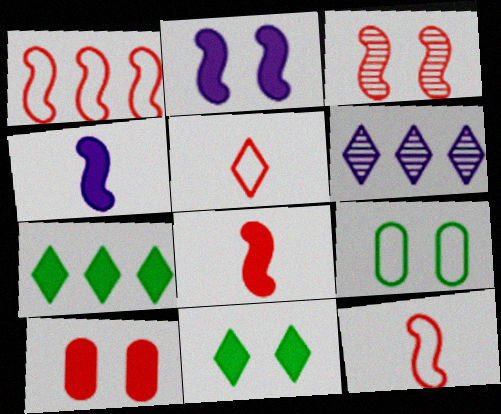[[1, 3, 8], 
[2, 10, 11], 
[4, 7, 10], 
[5, 6, 11], 
[6, 8, 9]]